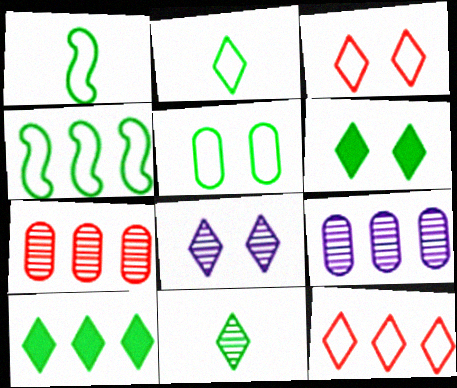[[2, 4, 5], 
[3, 6, 8]]